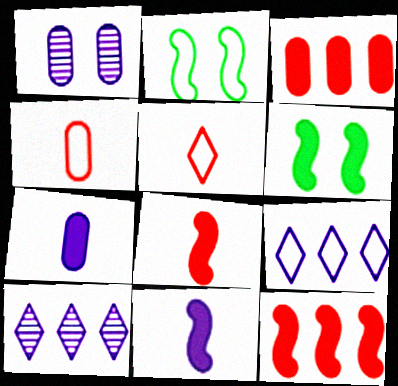[[1, 9, 11], 
[2, 4, 9], 
[4, 6, 10], 
[6, 11, 12]]